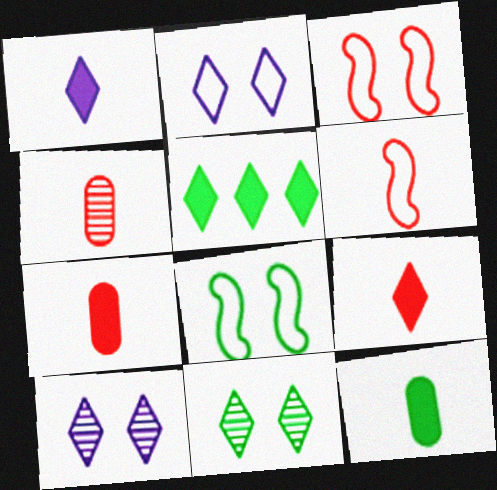[[4, 6, 9]]